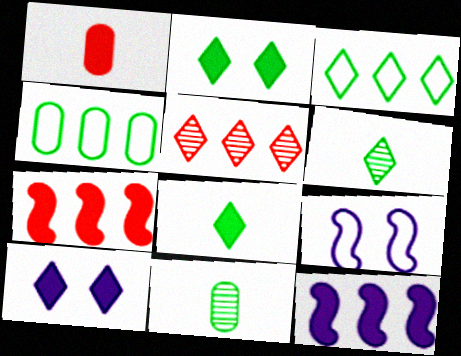[[1, 2, 12], 
[2, 3, 6], 
[4, 5, 12]]